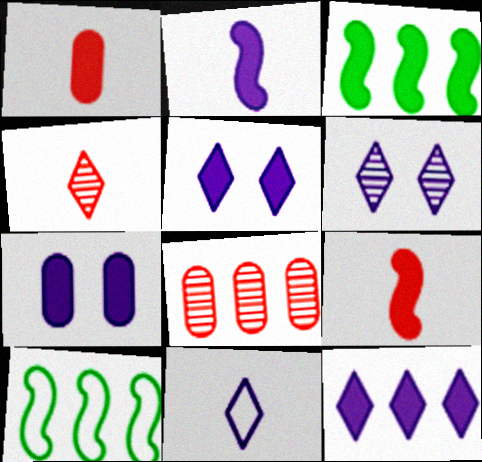[[1, 3, 5], 
[1, 6, 10], 
[2, 7, 12], 
[4, 7, 10], 
[6, 11, 12], 
[8, 10, 12]]